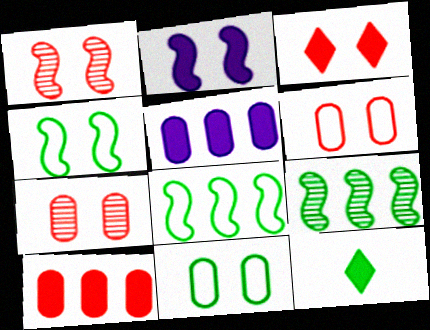[[1, 2, 4], 
[1, 3, 6], 
[2, 10, 12], 
[9, 11, 12]]